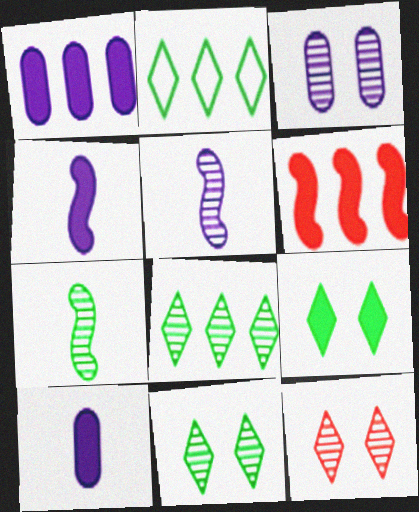[[6, 9, 10]]